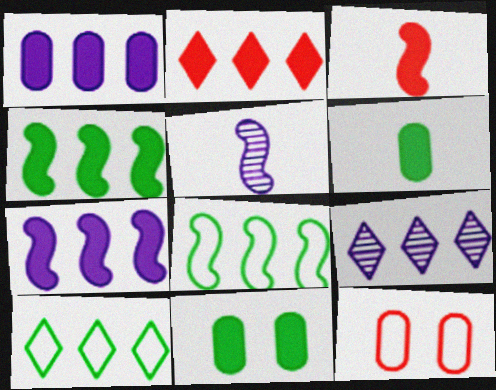[[1, 2, 4], 
[2, 9, 10]]